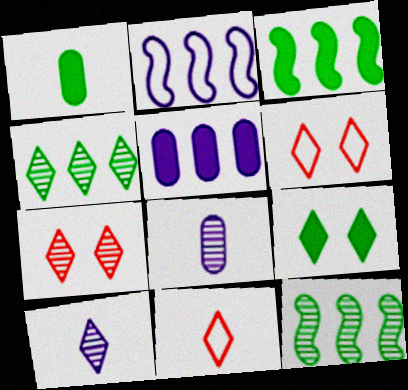[[1, 2, 7], 
[1, 3, 9], 
[3, 6, 8], 
[4, 7, 10], 
[7, 8, 12]]